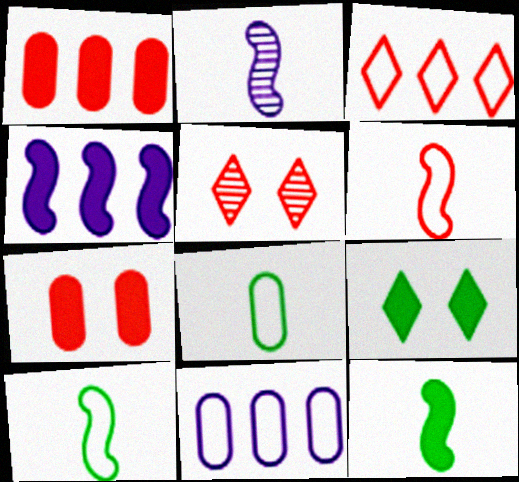[[1, 5, 6], 
[2, 6, 12], 
[4, 5, 8], 
[5, 11, 12]]